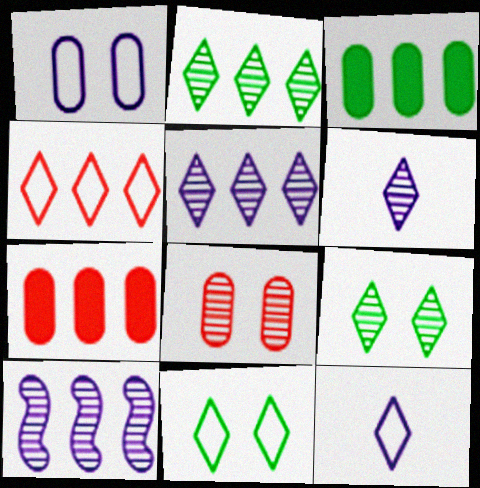[[3, 4, 10], 
[4, 11, 12]]